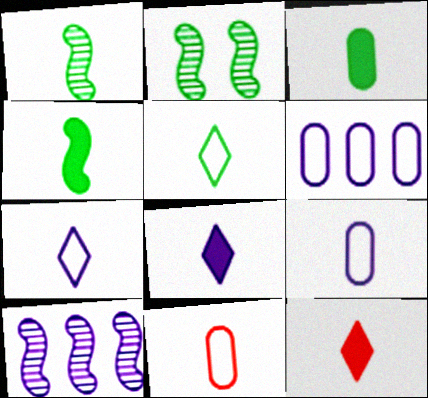[[1, 3, 5], 
[1, 8, 11], 
[1, 9, 12], 
[2, 6, 12]]